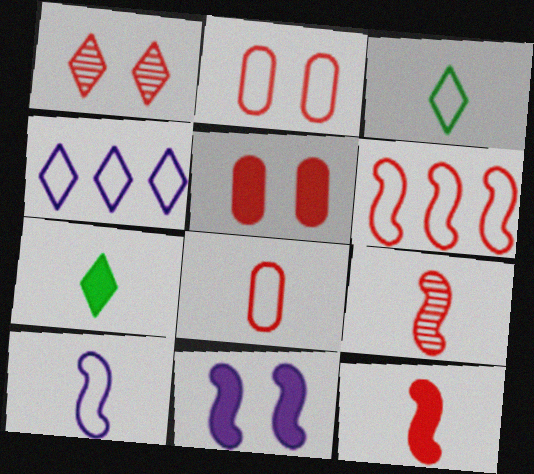[[1, 4, 7], 
[3, 8, 10]]